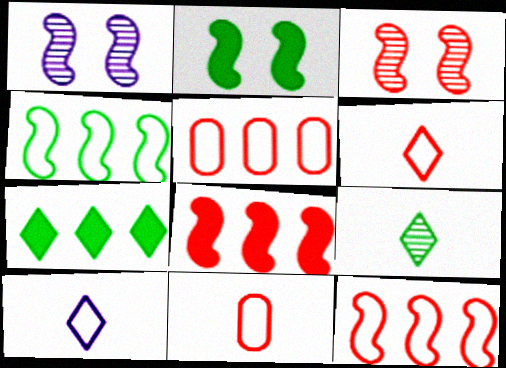[[1, 7, 11]]